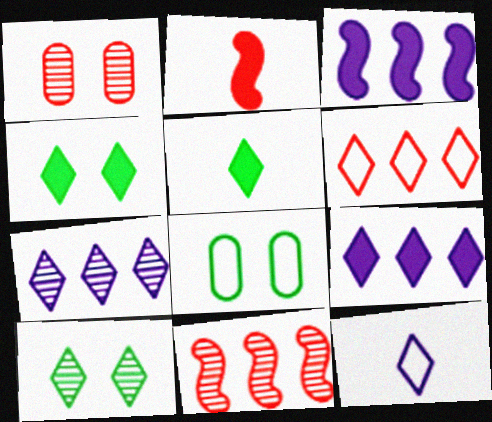[[1, 2, 6], 
[2, 7, 8]]